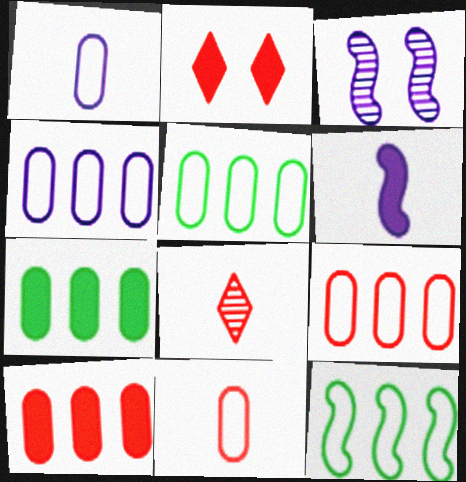[[2, 6, 7], 
[4, 5, 9]]